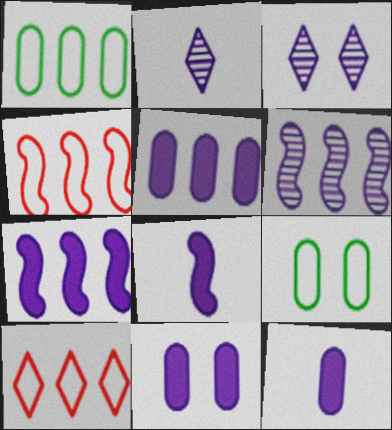[[5, 11, 12]]